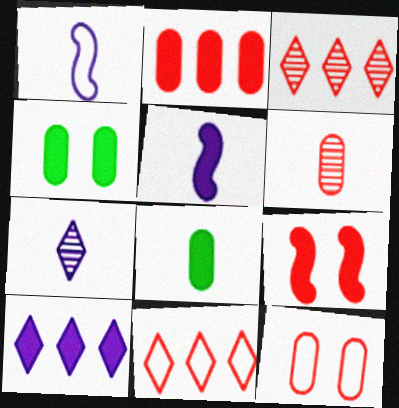[[1, 3, 4], 
[2, 6, 12], 
[6, 9, 11], 
[8, 9, 10]]